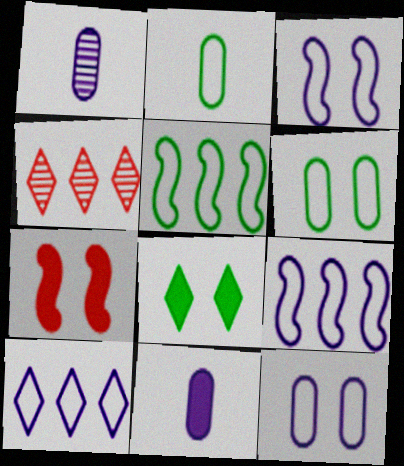[]